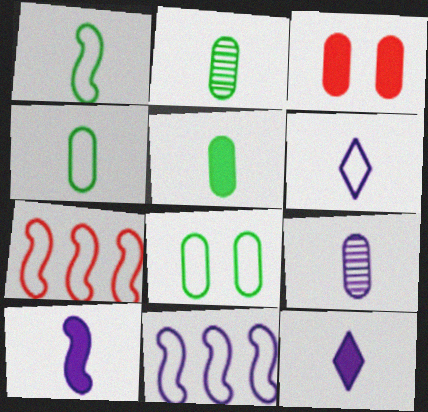[[2, 4, 5], 
[6, 7, 8], 
[6, 9, 10]]